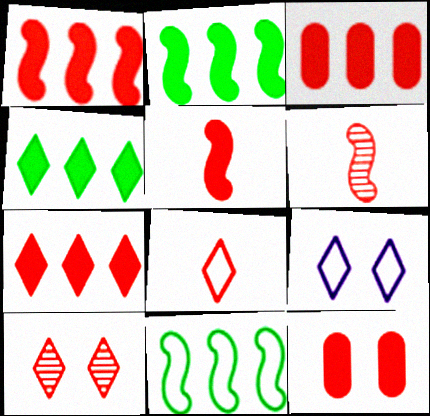[[1, 3, 7], 
[5, 7, 12], 
[7, 8, 10]]